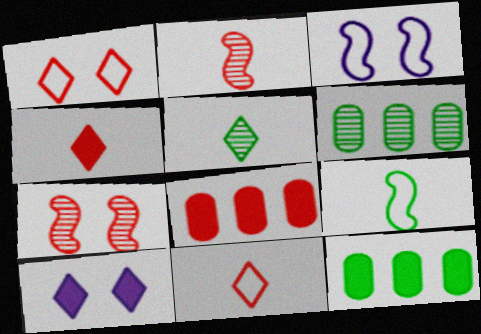[[1, 2, 8], 
[3, 4, 6], 
[3, 5, 8], 
[7, 8, 11]]